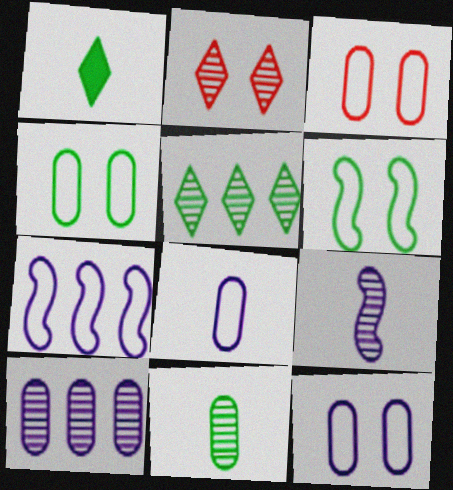[[3, 4, 12]]